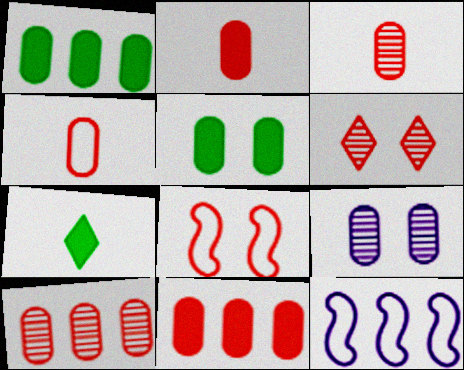[[1, 4, 9], 
[2, 3, 4]]